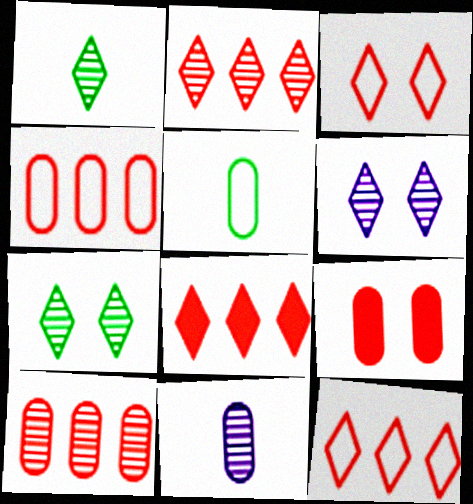[[1, 2, 6], 
[2, 8, 12]]